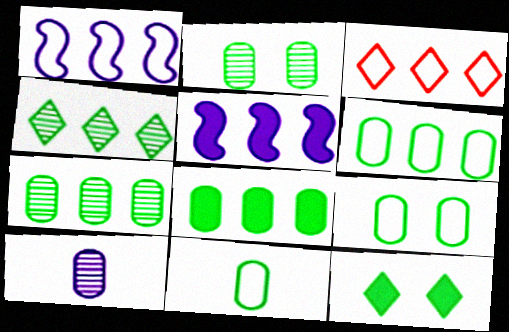[[1, 3, 6], 
[2, 8, 11], 
[3, 5, 7], 
[6, 7, 8], 
[6, 9, 11]]